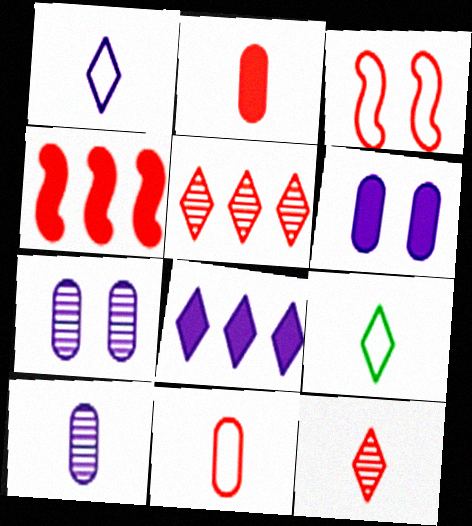[[2, 3, 5], 
[4, 7, 9]]